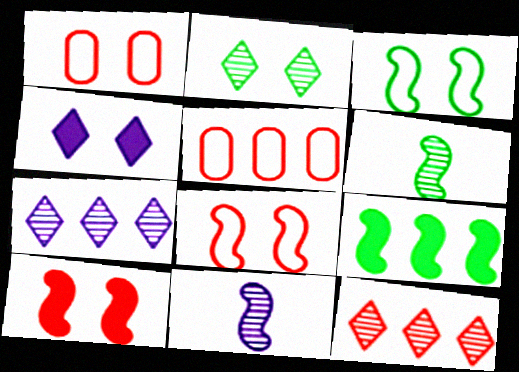[[3, 6, 9], 
[4, 5, 6], 
[5, 7, 9], 
[8, 9, 11]]